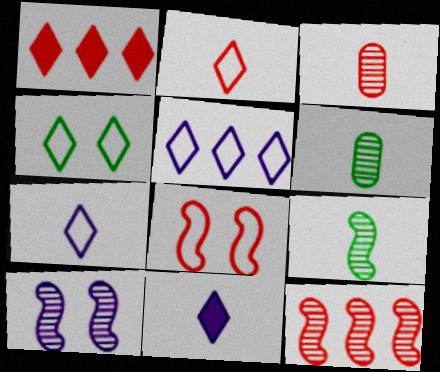[[1, 3, 8], 
[2, 4, 5], 
[9, 10, 12]]